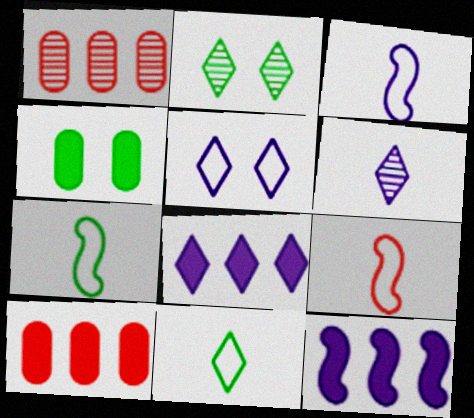[[2, 3, 10], 
[3, 7, 9], 
[5, 6, 8]]